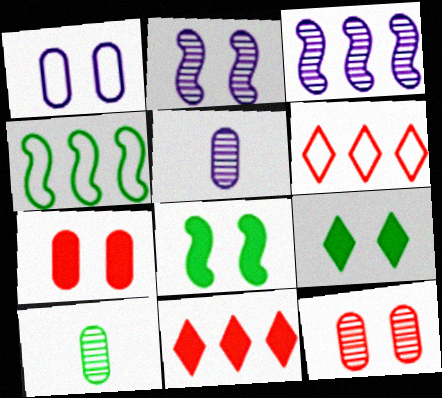[[4, 9, 10], 
[5, 6, 8]]